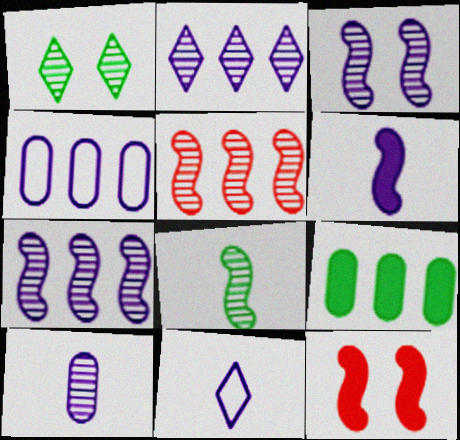[[1, 5, 10], 
[2, 3, 10], 
[3, 5, 8], 
[6, 10, 11]]